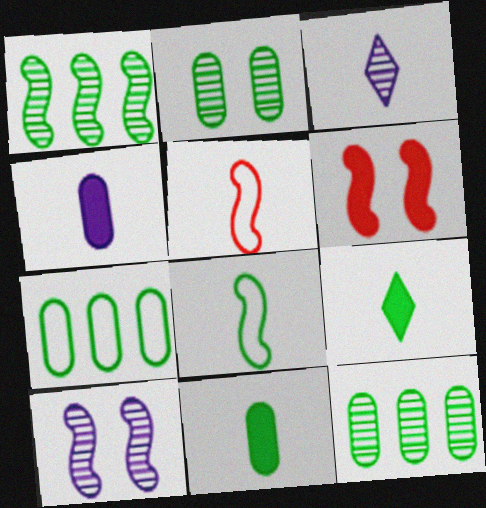[[2, 7, 11], 
[3, 5, 11], 
[3, 6, 7]]